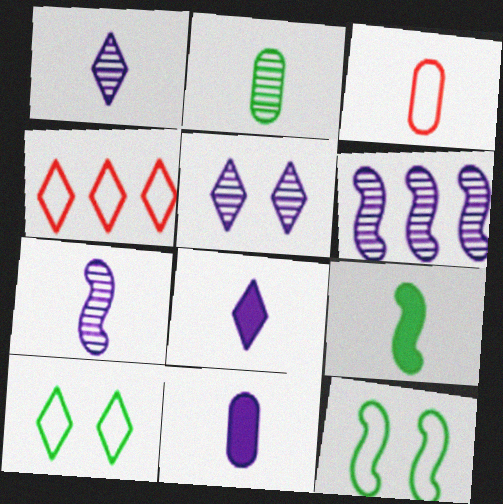[[1, 3, 9], 
[2, 3, 11]]